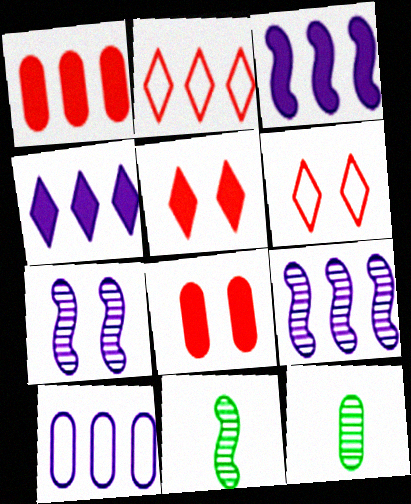[[3, 6, 12], 
[4, 9, 10], 
[5, 10, 11], 
[8, 10, 12]]